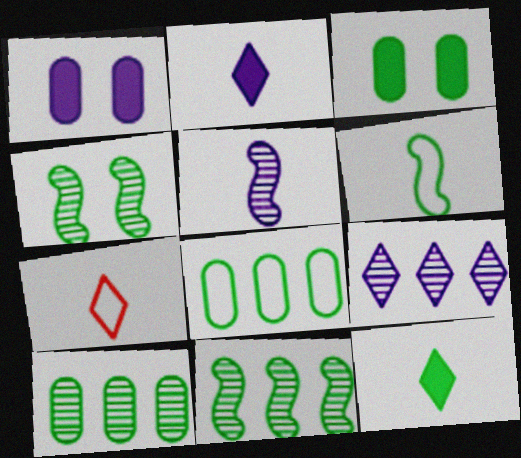[[1, 7, 11], 
[4, 8, 12]]